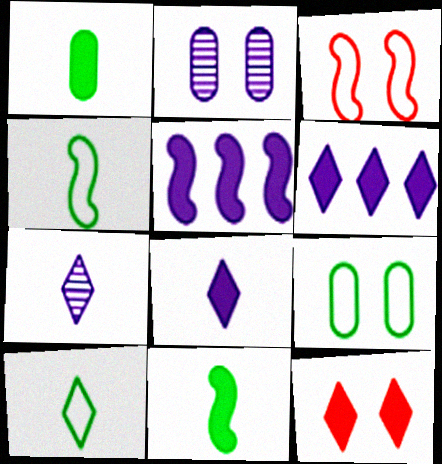[[1, 5, 12]]